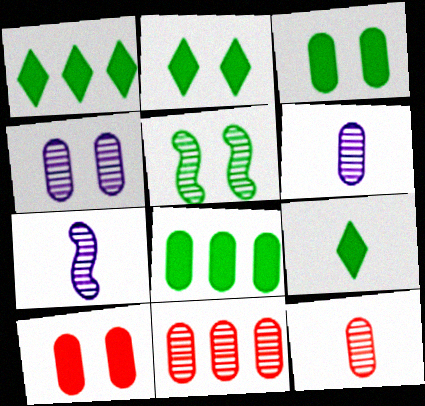[[1, 2, 9]]